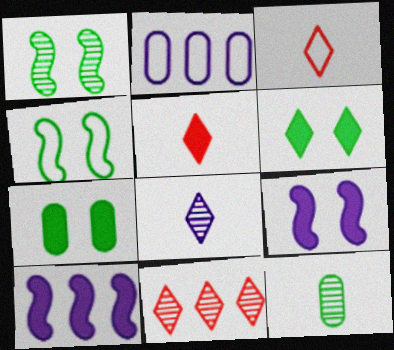[[1, 2, 5], 
[2, 3, 4], 
[2, 8, 9], 
[5, 7, 10]]